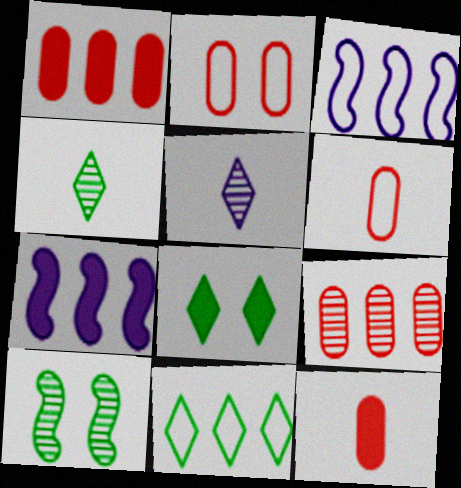[[2, 4, 7], 
[2, 9, 12], 
[4, 8, 11], 
[5, 9, 10], 
[7, 8, 12], 
[7, 9, 11]]